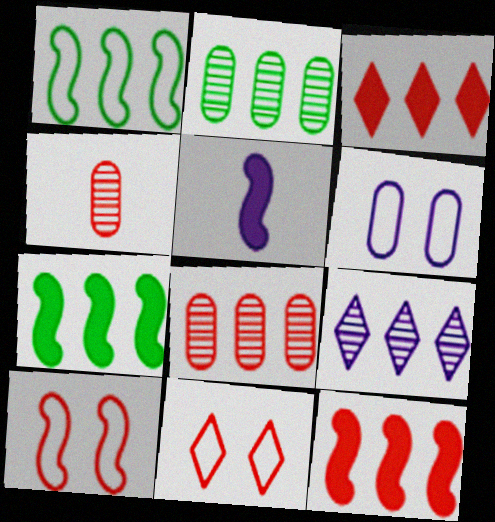[[2, 5, 11], 
[3, 4, 10], 
[4, 11, 12], 
[5, 6, 9]]